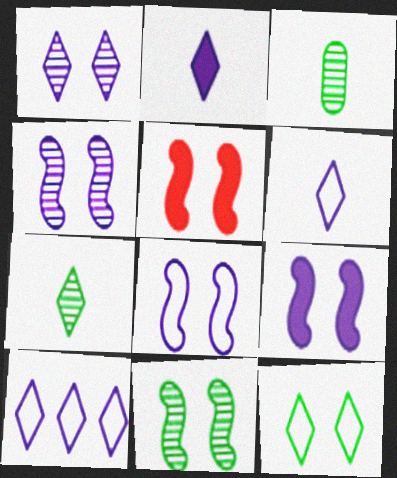[[1, 2, 10], 
[3, 5, 10], 
[4, 8, 9], 
[5, 8, 11]]